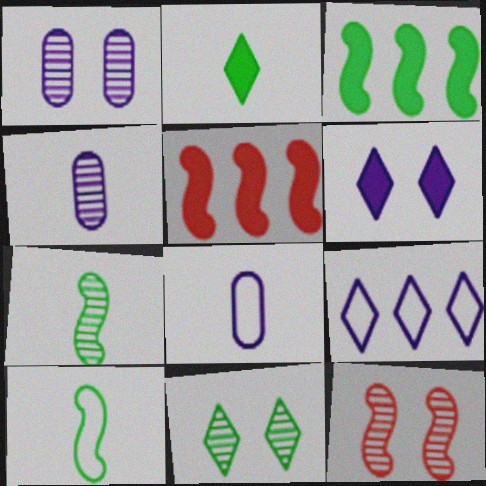[[1, 11, 12], 
[5, 8, 11]]